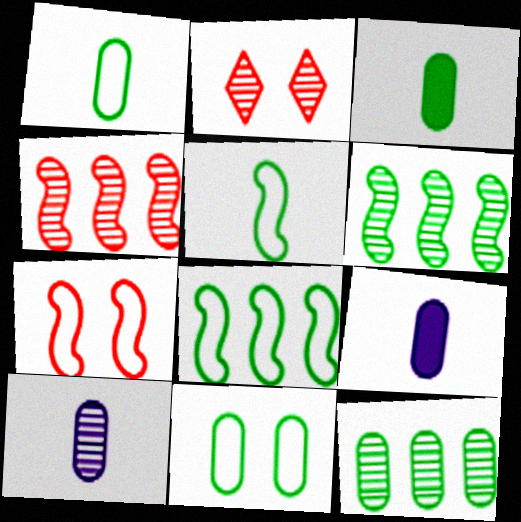[[2, 6, 10], 
[2, 8, 9], 
[3, 11, 12]]